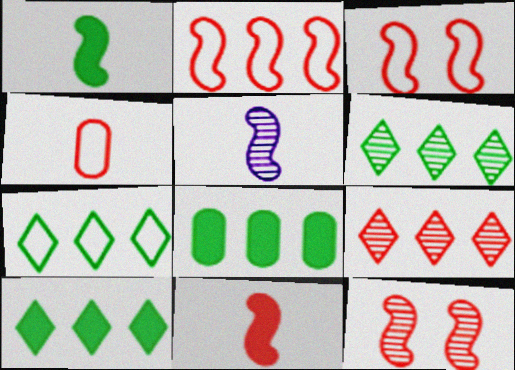[[2, 11, 12], 
[6, 7, 10]]